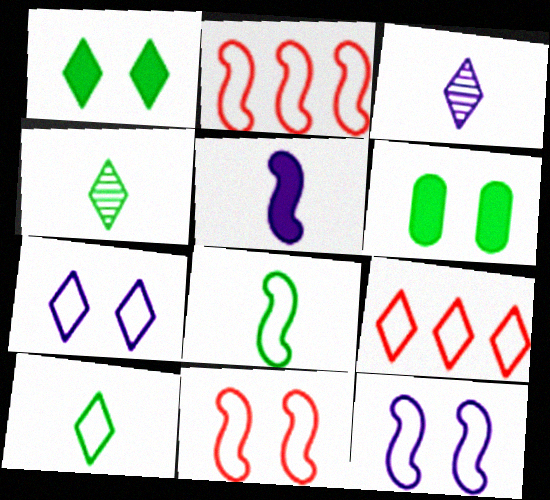[[1, 3, 9], 
[2, 3, 6], 
[2, 8, 12], 
[7, 9, 10]]